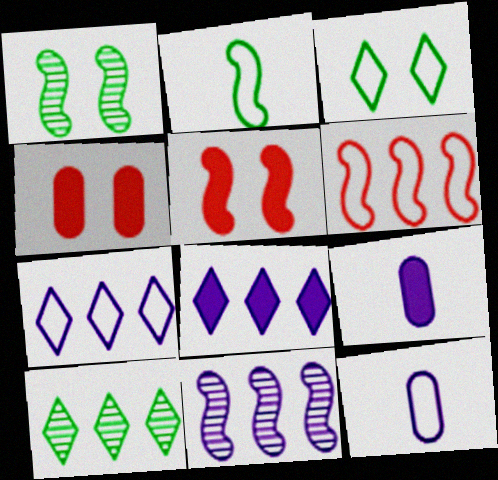[[2, 5, 11], 
[3, 6, 12], 
[5, 10, 12]]